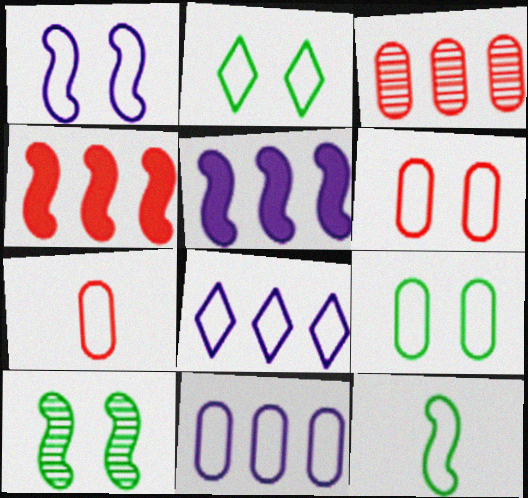[[1, 2, 6], 
[6, 8, 12], 
[7, 9, 11]]